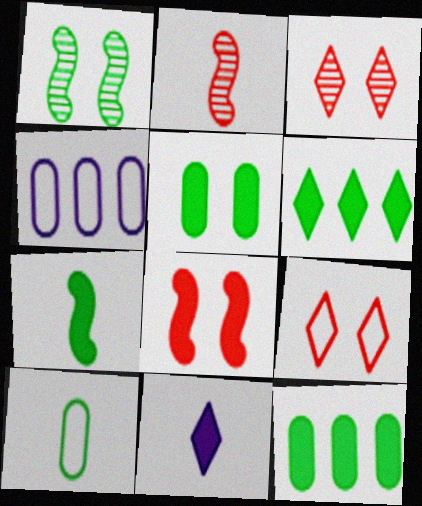[[1, 6, 10], 
[2, 10, 11], 
[3, 4, 7], 
[5, 6, 7], 
[8, 11, 12]]